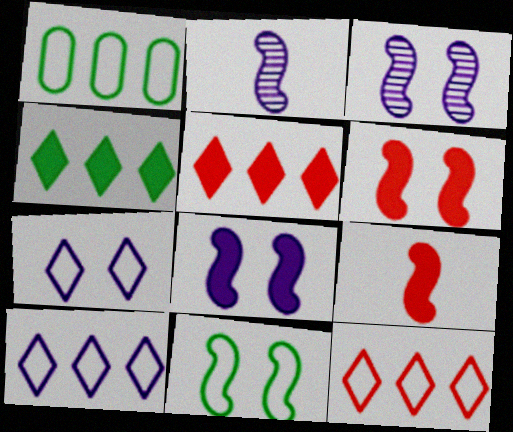[[3, 6, 11]]